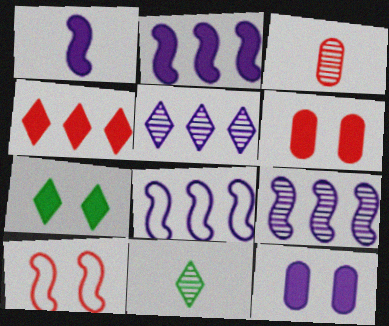[[2, 8, 9], 
[3, 4, 10], 
[3, 7, 8], 
[6, 8, 11]]